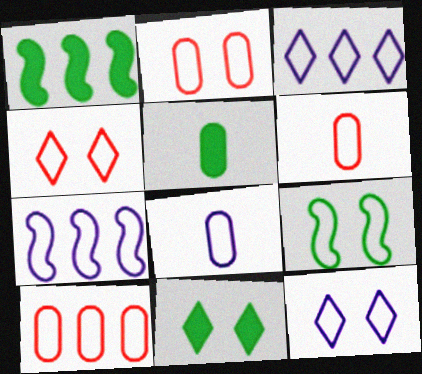[[1, 5, 11], 
[2, 6, 10], 
[2, 9, 12], 
[3, 6, 9], 
[7, 8, 12]]